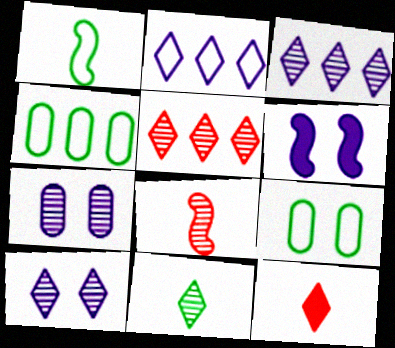[[5, 10, 11]]